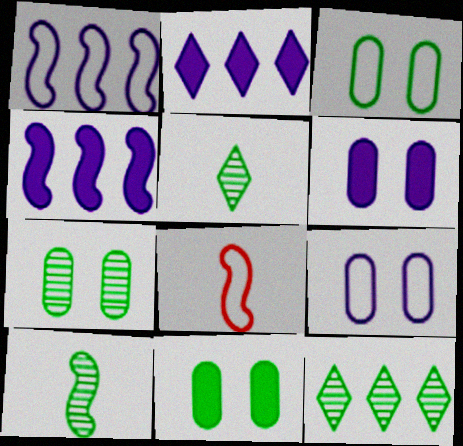[[2, 7, 8], 
[3, 7, 11], 
[6, 8, 12], 
[7, 10, 12]]